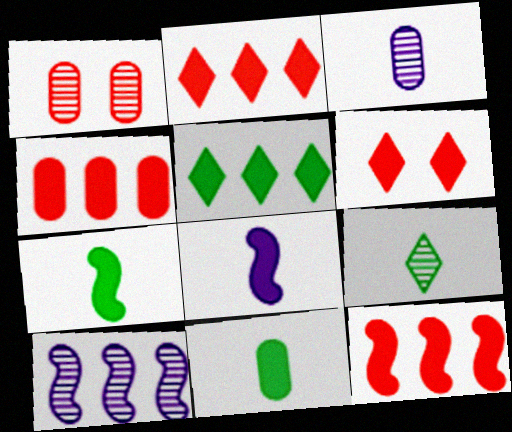[[1, 9, 10], 
[2, 4, 12]]